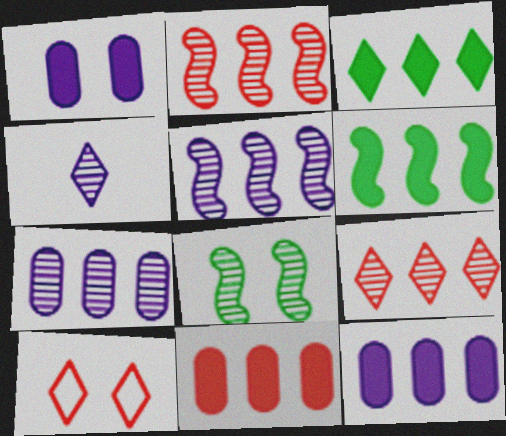[[1, 8, 10], 
[3, 4, 10]]